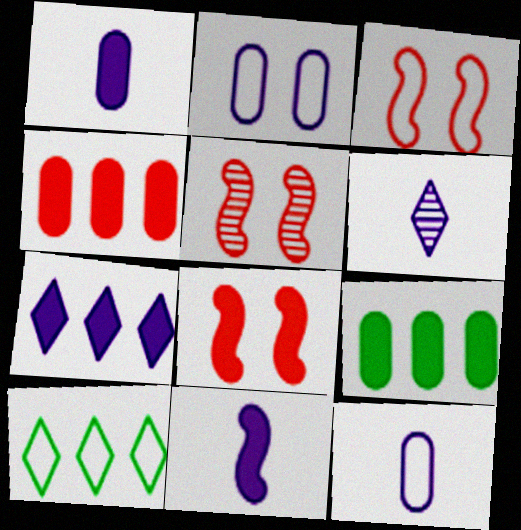[[1, 5, 10], 
[3, 5, 8], 
[3, 6, 9], 
[3, 10, 12], 
[6, 11, 12]]